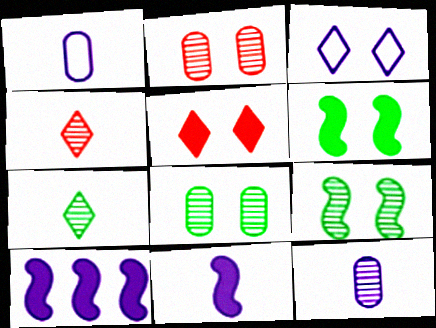[[2, 3, 6], 
[3, 10, 12]]